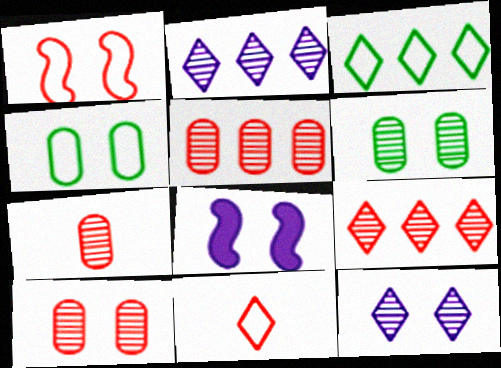[[3, 7, 8], 
[5, 7, 10]]